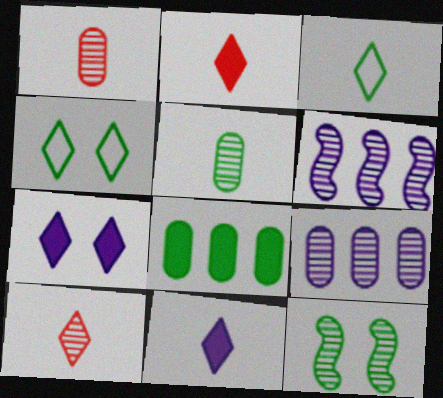[[3, 8, 12], 
[3, 10, 11], 
[9, 10, 12]]